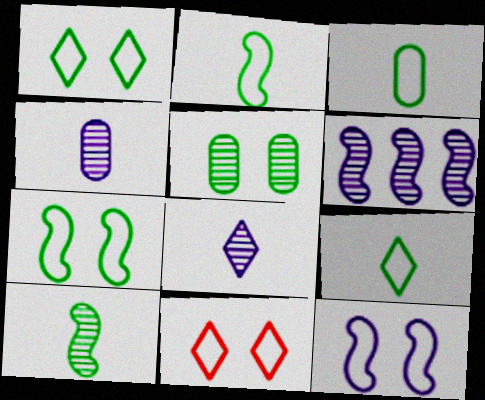[[2, 3, 9]]